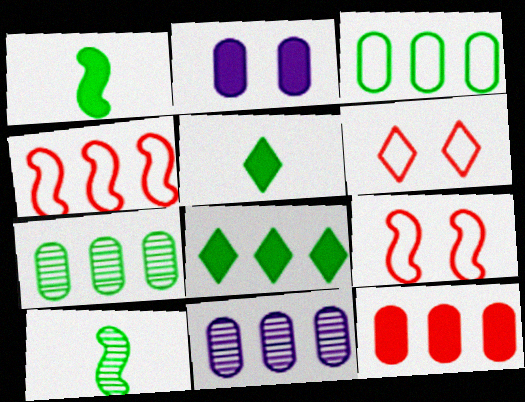[[1, 6, 11], 
[3, 11, 12], 
[4, 8, 11], 
[5, 9, 11]]